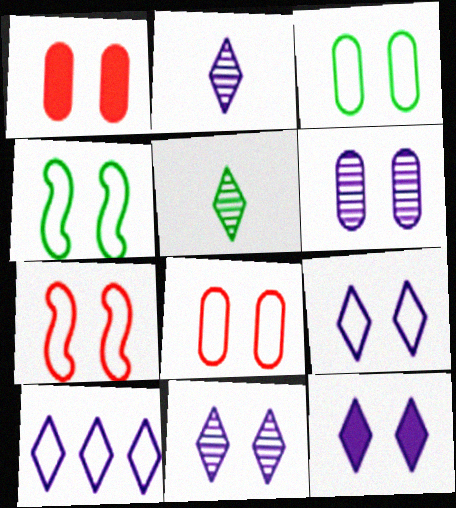[[1, 3, 6], 
[1, 4, 11], 
[2, 10, 12], 
[3, 7, 9], 
[4, 8, 9], 
[9, 11, 12]]